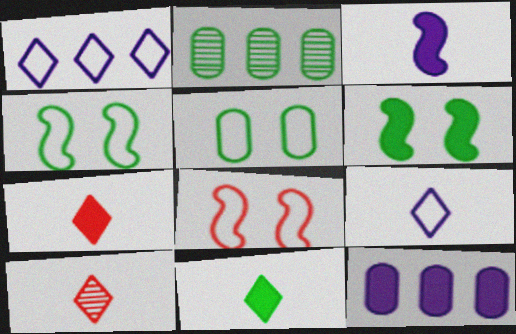[[2, 4, 11], 
[4, 10, 12], 
[6, 7, 12], 
[9, 10, 11]]